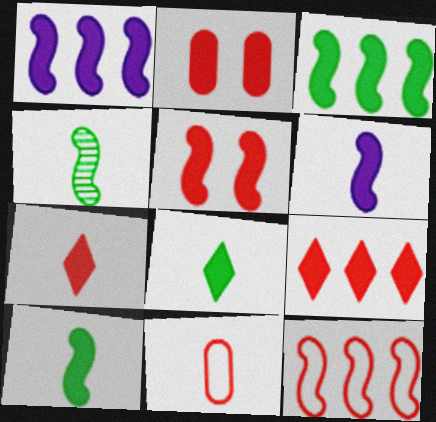[[1, 2, 8], 
[1, 5, 10], 
[3, 5, 6]]